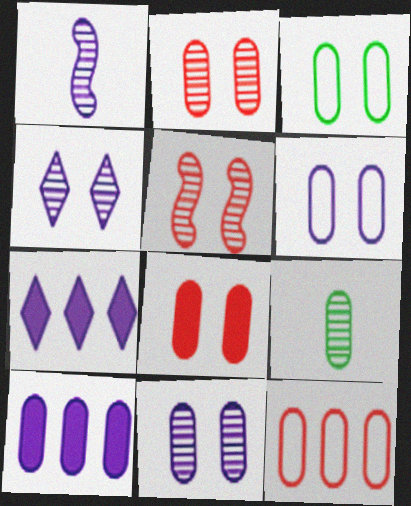[[1, 6, 7], 
[3, 8, 11]]